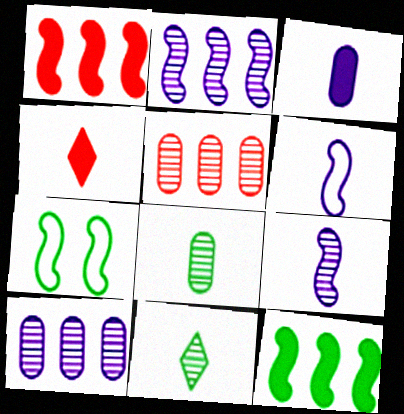[[1, 7, 9], 
[4, 6, 8], 
[4, 7, 10]]